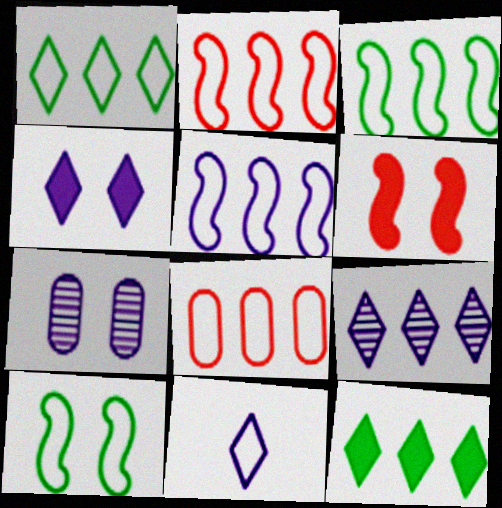[[1, 5, 8], 
[2, 3, 5], 
[4, 9, 11], 
[8, 10, 11]]